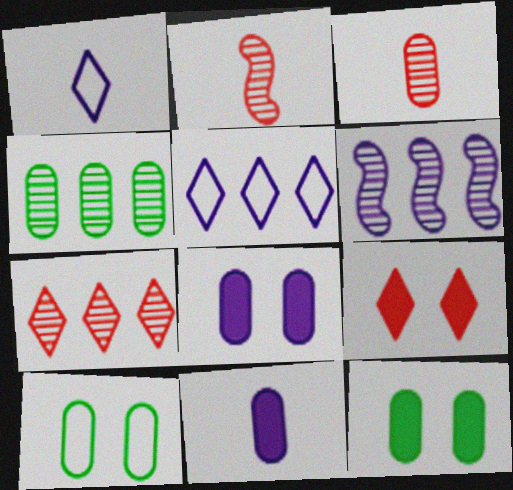[[1, 6, 8], 
[2, 5, 12], 
[4, 6, 7]]